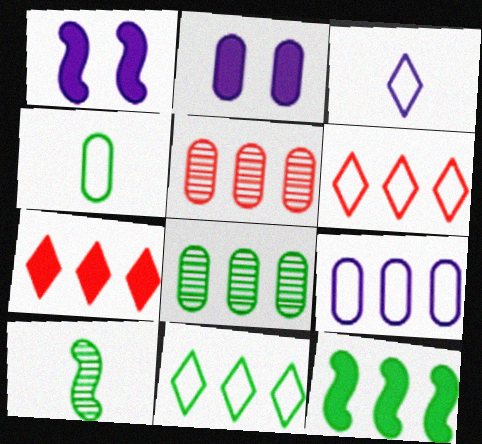[[2, 4, 5], 
[2, 6, 10], 
[8, 11, 12]]